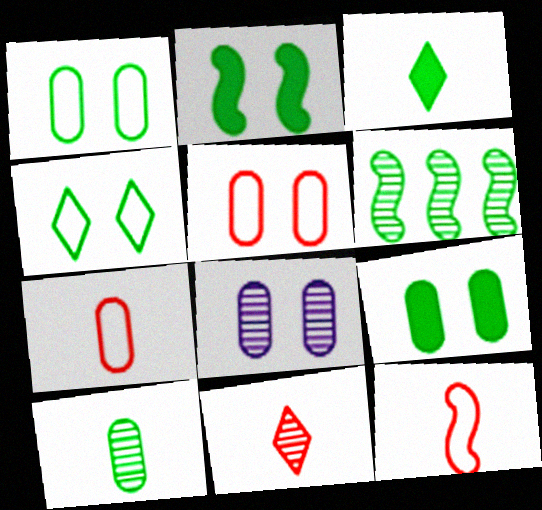[[1, 3, 6], 
[5, 8, 9], 
[6, 8, 11]]